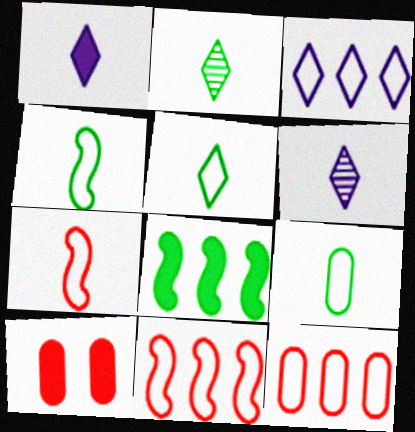[[1, 8, 10], 
[4, 5, 9]]